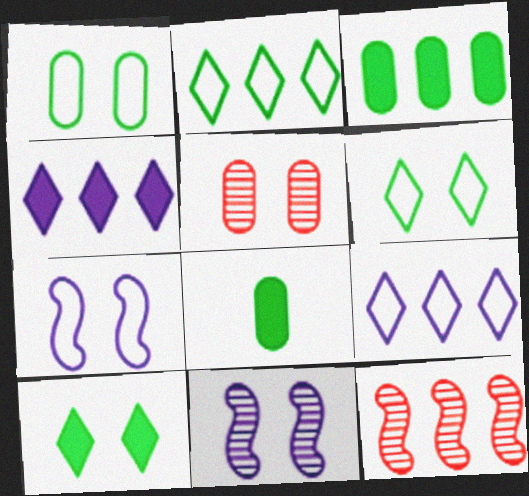[[3, 9, 12], 
[5, 7, 10]]